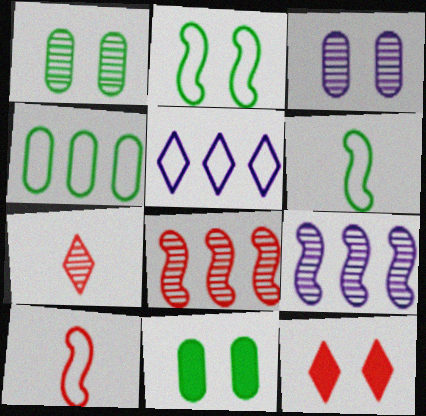[[1, 7, 9], 
[2, 3, 12]]